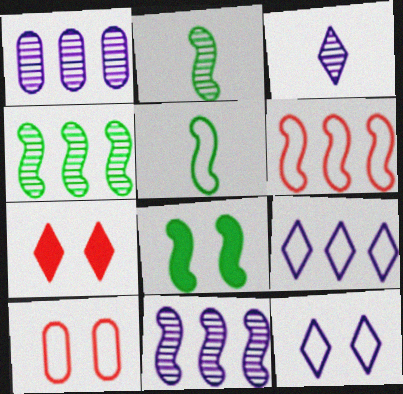[[1, 5, 7], 
[4, 5, 8], 
[5, 9, 10]]